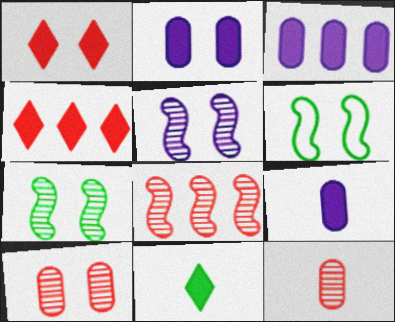[[2, 3, 9]]